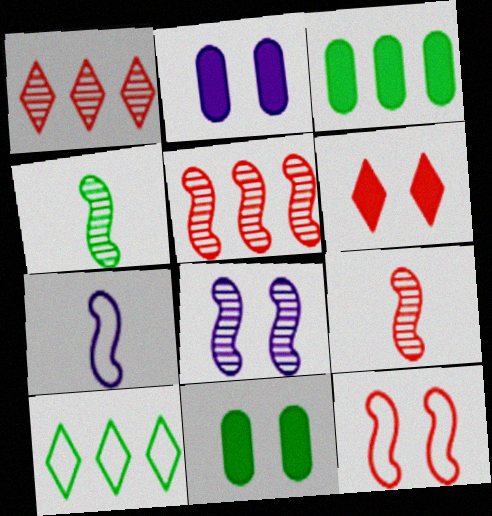[[1, 7, 11], 
[2, 9, 10], 
[4, 5, 8], 
[4, 10, 11]]